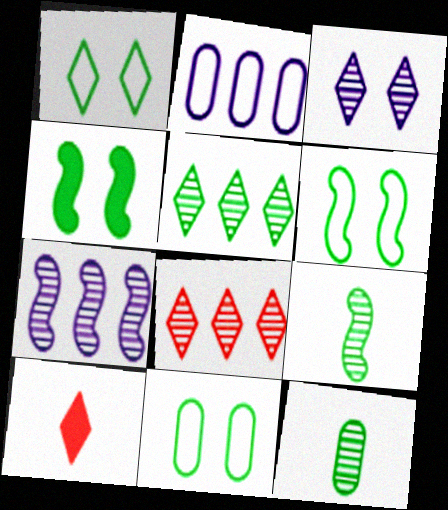[[1, 6, 11], 
[7, 10, 11]]